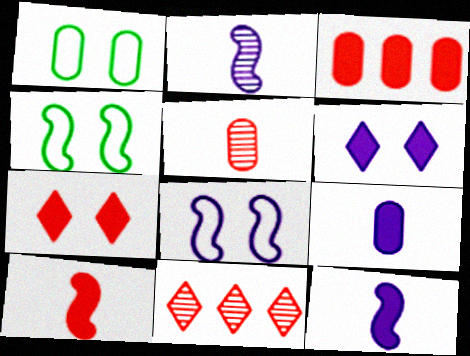[[1, 11, 12], 
[3, 7, 10], 
[4, 9, 11]]